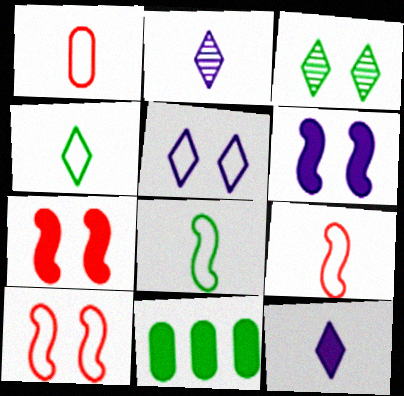[[2, 10, 11], 
[3, 8, 11], 
[7, 11, 12]]